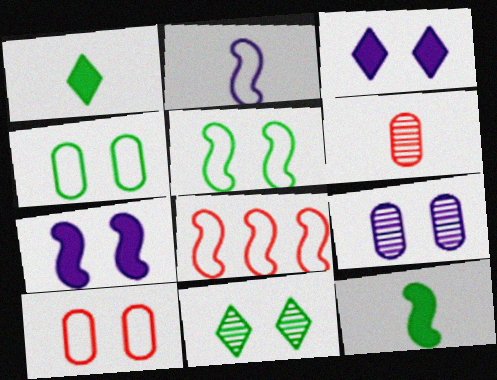[[1, 2, 6], 
[1, 8, 9], 
[2, 5, 8], 
[7, 10, 11]]